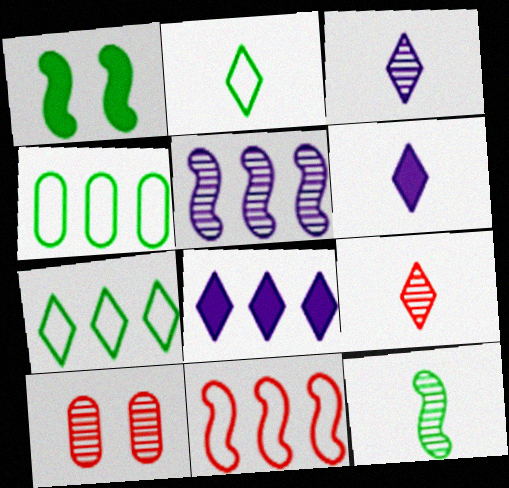[[2, 6, 9]]